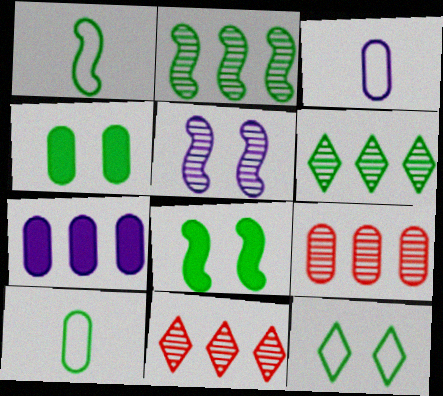[[1, 2, 8], 
[1, 4, 6], 
[3, 4, 9], 
[3, 8, 11], 
[6, 8, 10]]